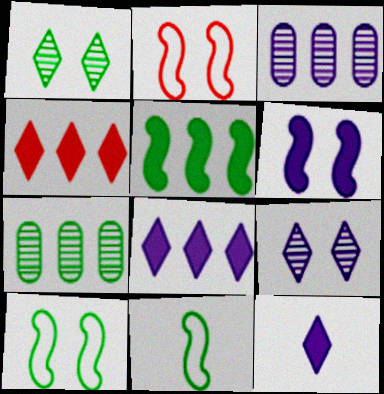[[2, 7, 12]]